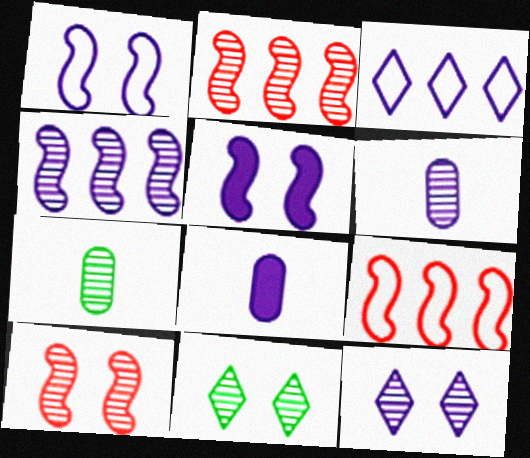[[2, 6, 11], 
[2, 7, 12], 
[3, 5, 6], 
[4, 6, 12], 
[8, 9, 11]]